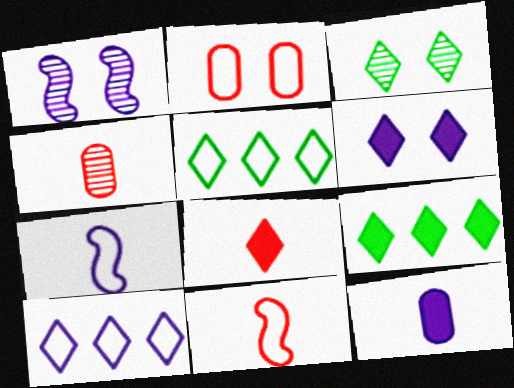[[1, 10, 12], 
[2, 5, 7], 
[3, 8, 10], 
[4, 8, 11], 
[6, 8, 9]]